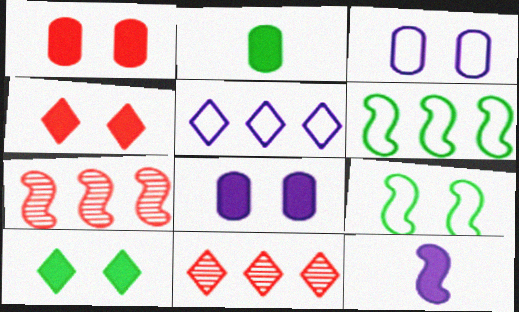[[7, 9, 12]]